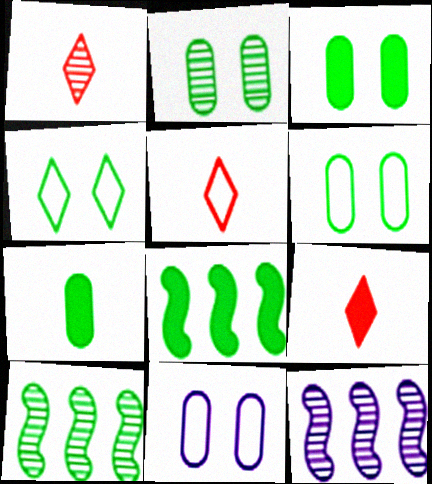[[1, 2, 12], 
[1, 5, 9], 
[1, 8, 11], 
[2, 3, 6], 
[3, 5, 12], 
[4, 7, 10], 
[6, 9, 12], 
[9, 10, 11]]